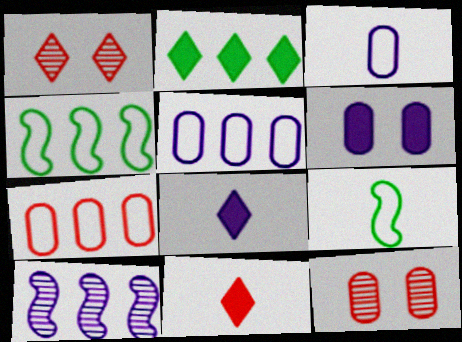[[2, 7, 10], 
[4, 8, 12]]